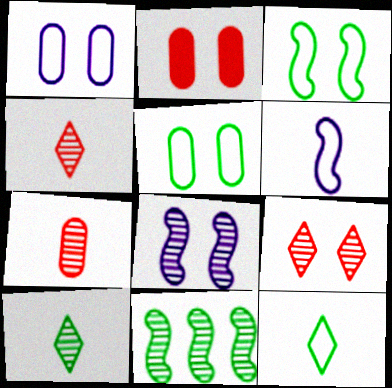[]